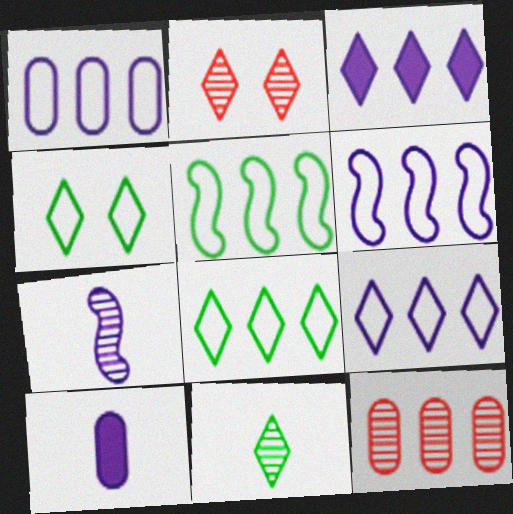[[1, 6, 9], 
[2, 5, 10], 
[3, 5, 12]]